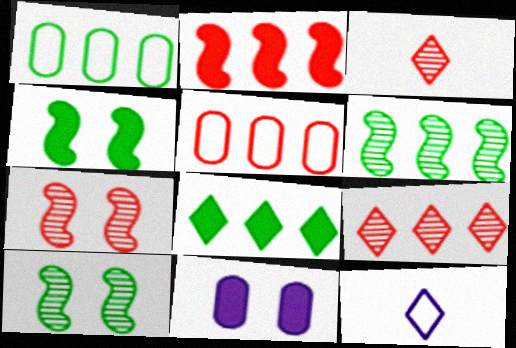[[1, 6, 8], 
[2, 5, 9]]